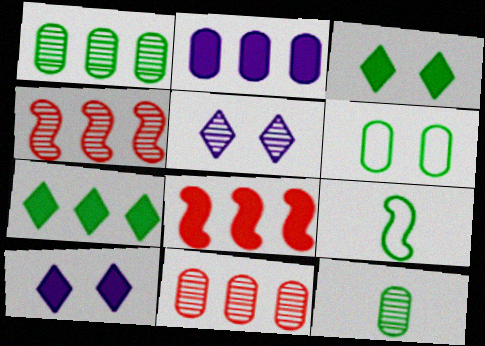[[1, 3, 9], 
[2, 7, 8], 
[4, 5, 12], 
[9, 10, 11]]